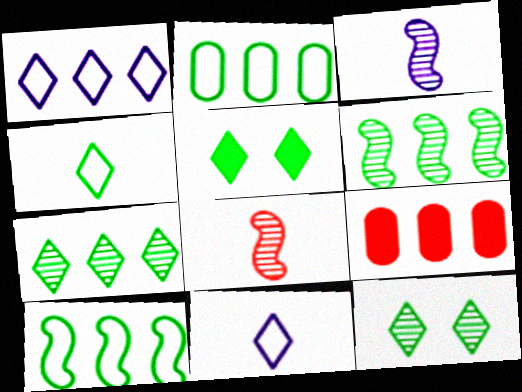[[1, 6, 9], 
[4, 5, 7]]